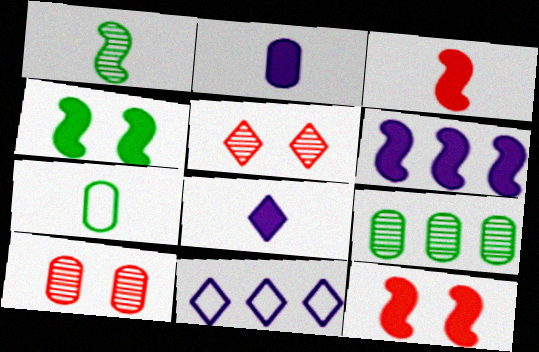[[3, 4, 6], 
[5, 6, 7]]